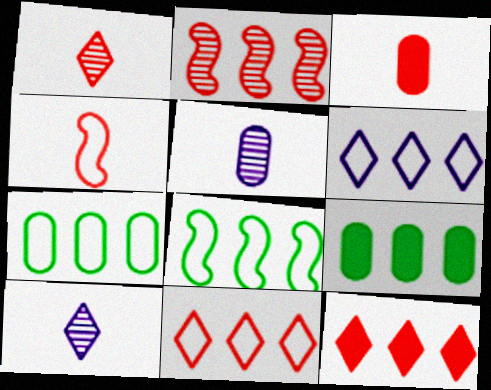[[1, 3, 4], 
[2, 6, 9]]